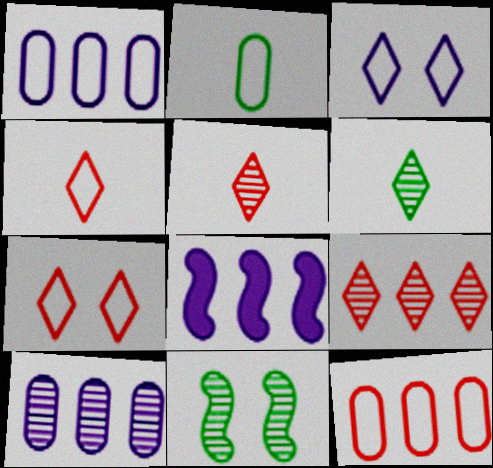[[5, 10, 11]]